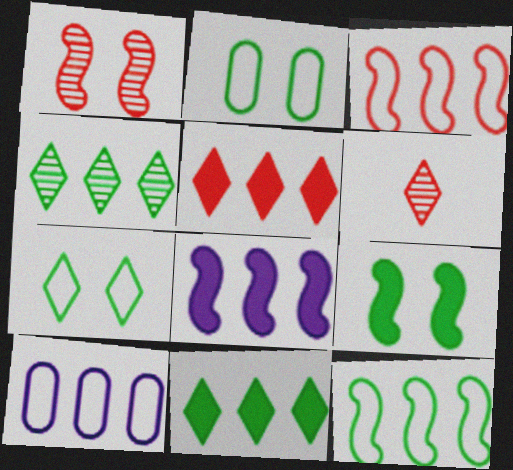[[2, 6, 8], 
[6, 9, 10]]